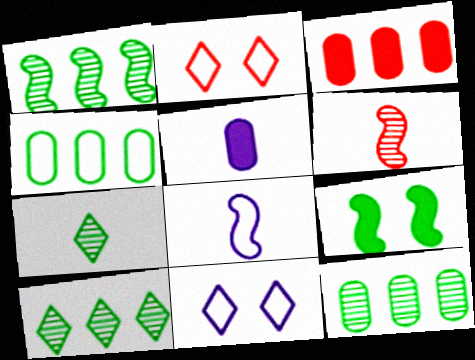[[1, 2, 5], 
[1, 10, 12], 
[2, 3, 6], 
[2, 4, 8], 
[4, 7, 9]]